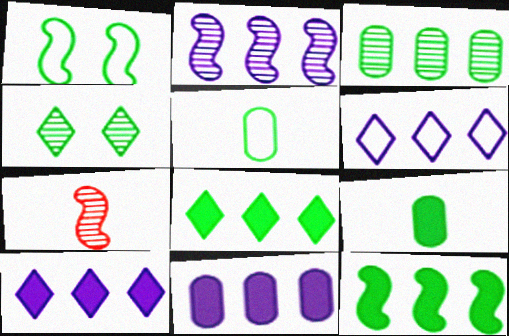[[2, 6, 11], 
[4, 5, 12]]